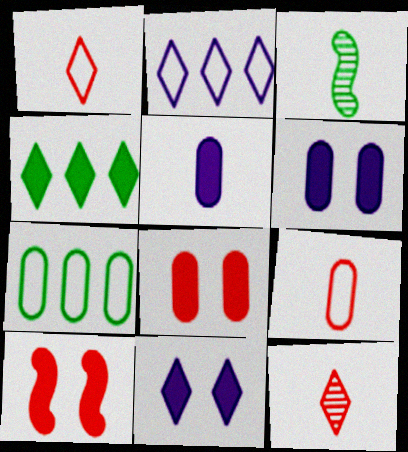[[1, 3, 5], 
[2, 3, 8], 
[4, 5, 10]]